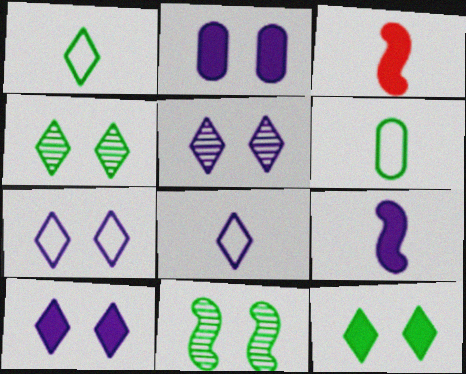[[5, 7, 10]]